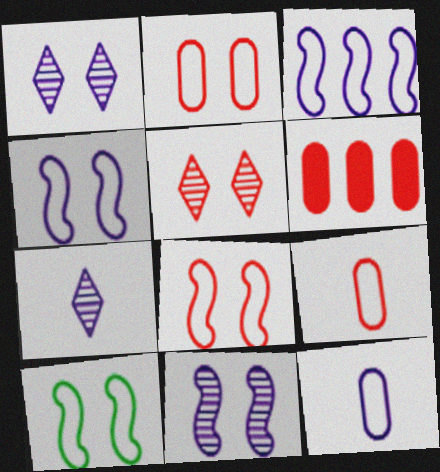[[4, 8, 10], 
[6, 7, 10]]